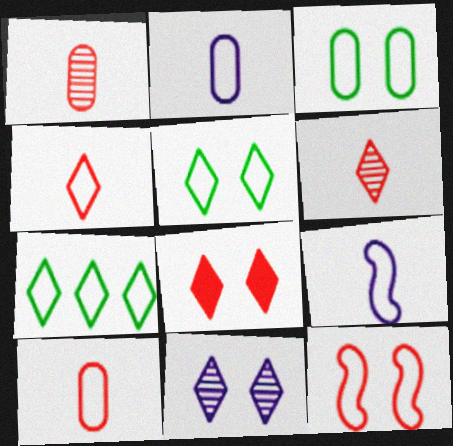[[2, 7, 12], 
[5, 8, 11]]